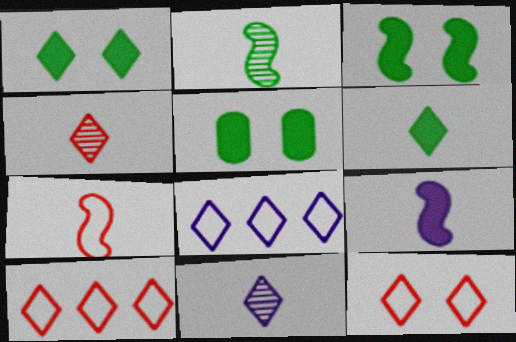[[1, 3, 5], 
[1, 4, 8], 
[1, 10, 11], 
[2, 7, 9]]